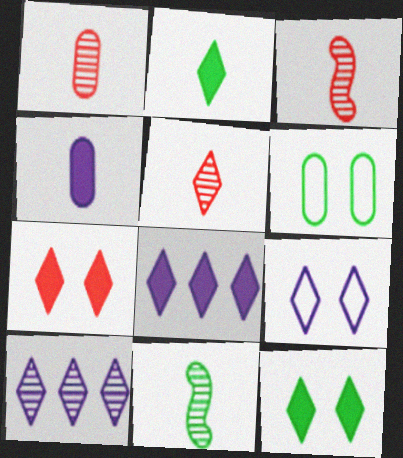[[1, 3, 5], 
[2, 7, 8], 
[3, 6, 8]]